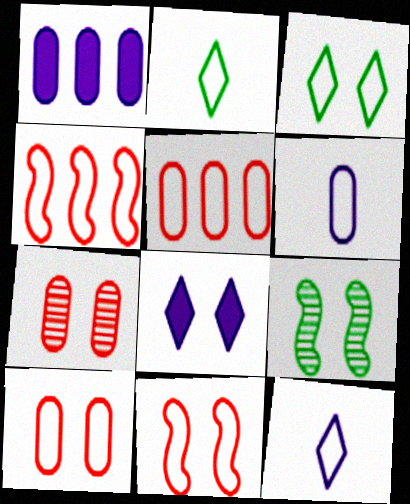[[3, 4, 6], 
[8, 9, 10]]